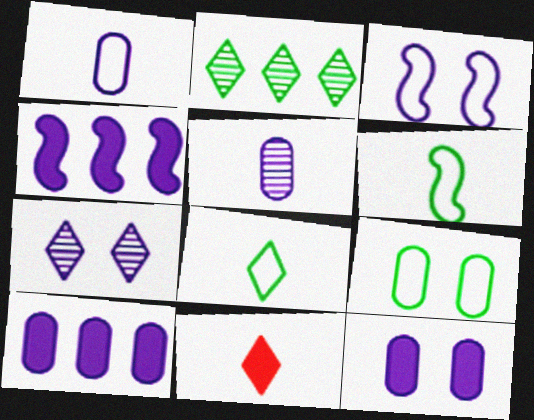[[1, 4, 7], 
[3, 7, 12], 
[5, 6, 11]]